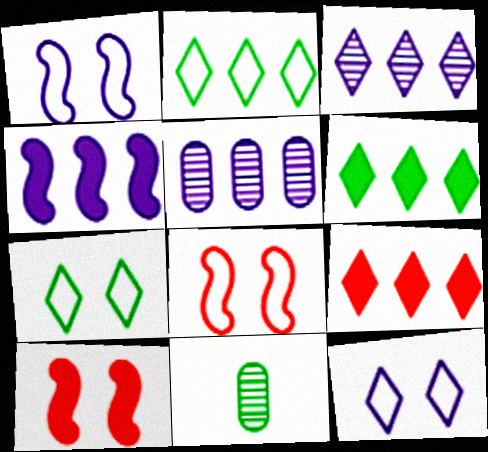[[1, 9, 11], 
[2, 3, 9]]